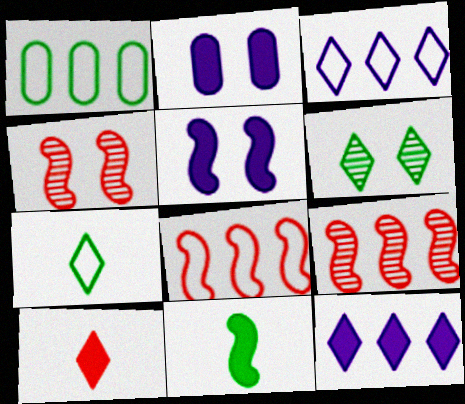[[1, 3, 8], 
[1, 6, 11], 
[1, 9, 12], 
[2, 7, 9], 
[3, 6, 10]]